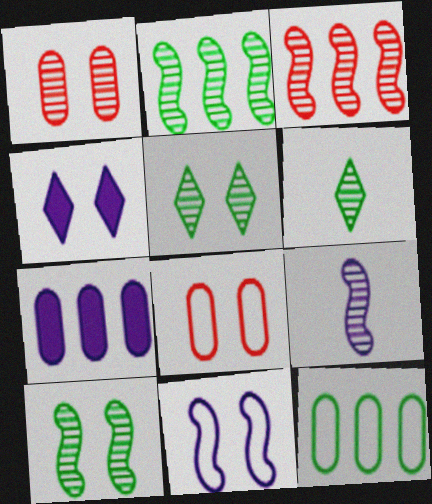[[3, 9, 10], 
[4, 8, 10]]